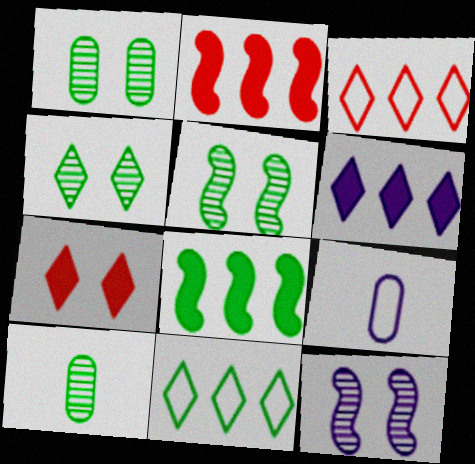[[1, 4, 5], 
[2, 4, 9], 
[6, 9, 12]]